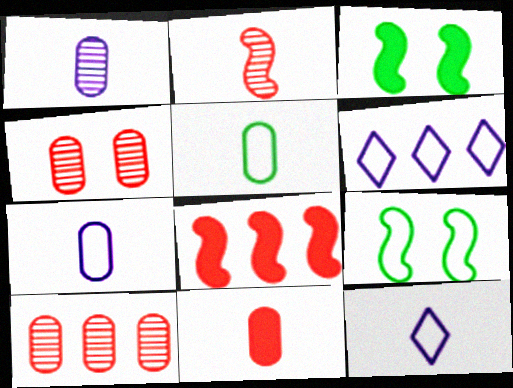[[1, 5, 11], 
[3, 10, 12]]